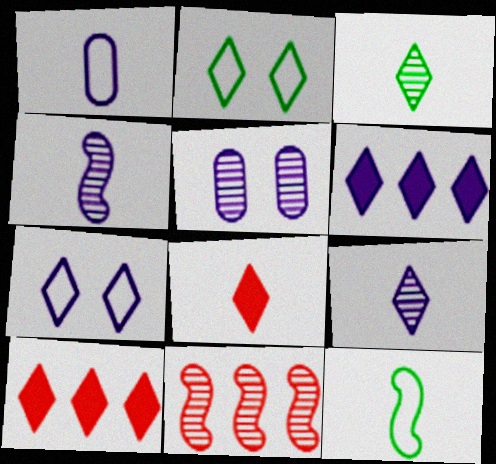[[2, 9, 10], 
[3, 5, 11], 
[3, 7, 10], 
[5, 10, 12], 
[6, 7, 9]]